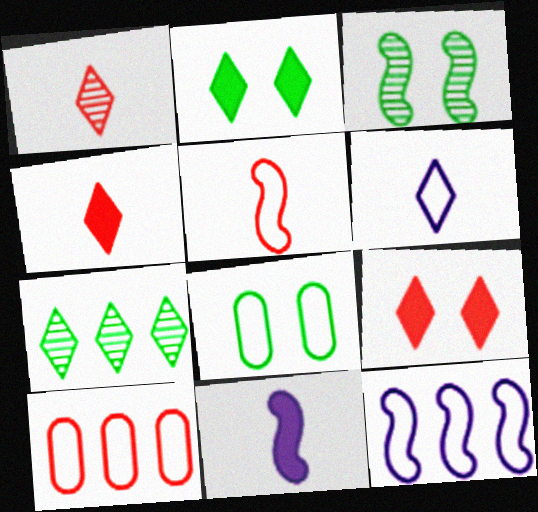[[2, 3, 8], 
[6, 7, 9]]